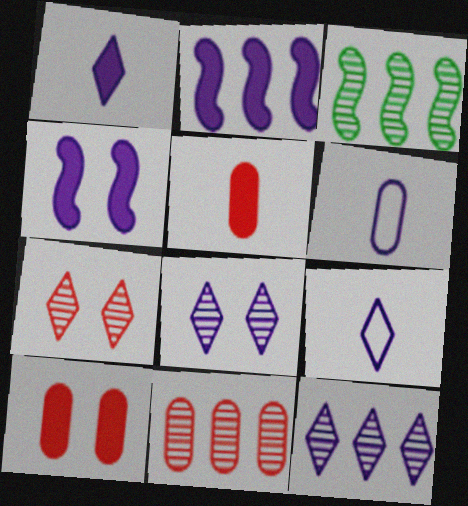[[2, 6, 8], 
[3, 9, 10], 
[3, 11, 12], 
[4, 6, 12]]